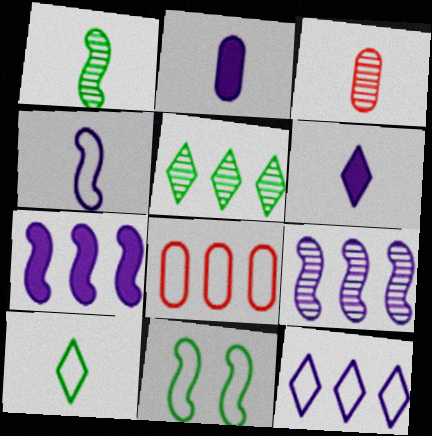[[5, 7, 8]]